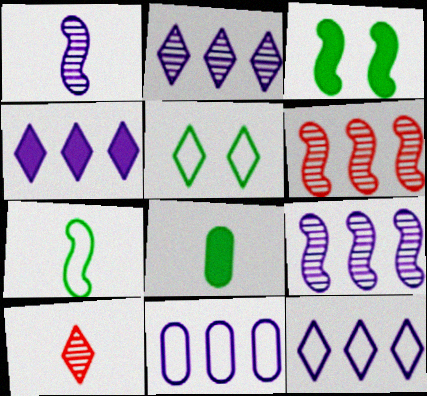[[2, 4, 12], 
[3, 10, 11], 
[4, 5, 10], 
[4, 9, 11]]